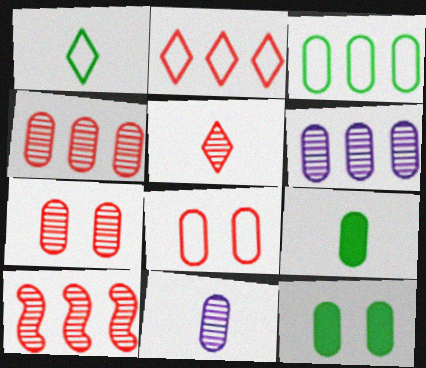[[5, 7, 10], 
[6, 8, 9]]